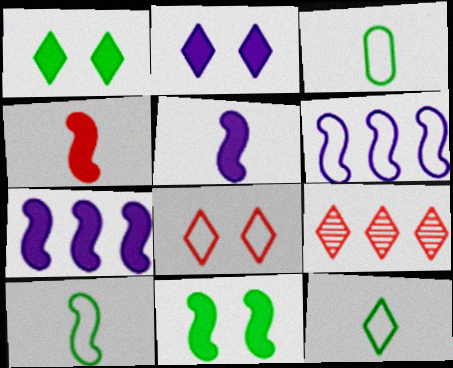[[2, 9, 12], 
[3, 6, 8], 
[3, 10, 12], 
[4, 7, 11]]